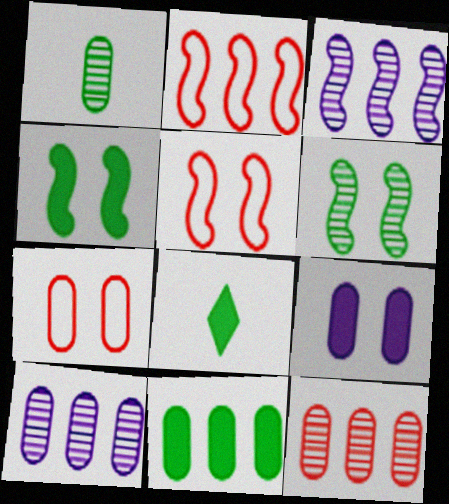[[3, 7, 8], 
[4, 8, 11], 
[5, 8, 10]]